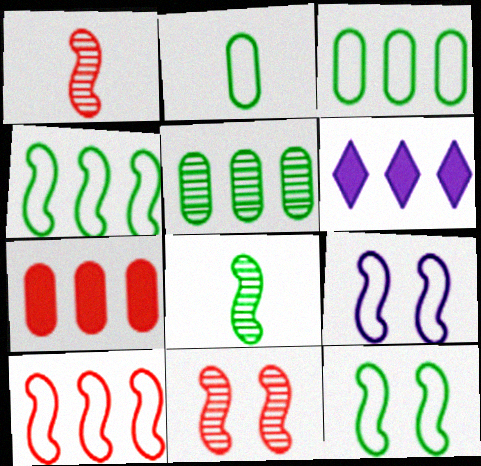[[2, 6, 11], 
[5, 6, 10]]